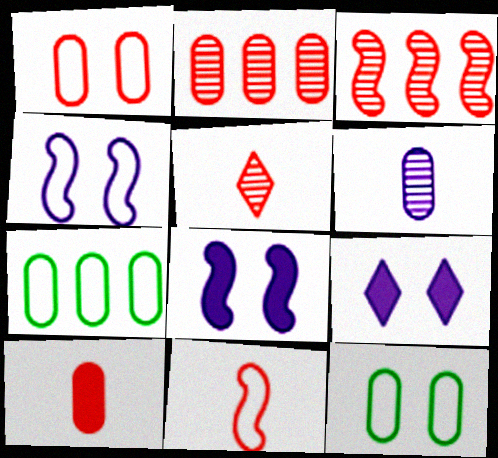[[1, 2, 10], 
[5, 7, 8], 
[5, 10, 11]]